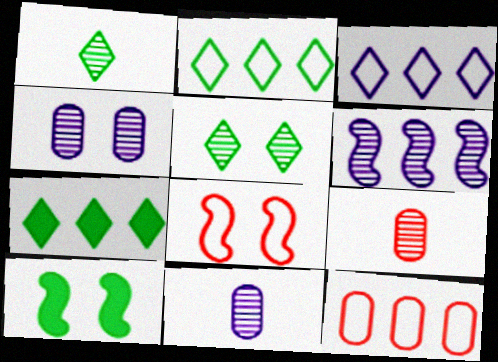[[3, 9, 10], 
[5, 6, 9], 
[6, 7, 12], 
[7, 8, 11]]